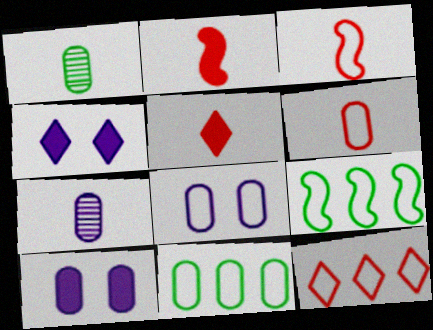[[6, 8, 11]]